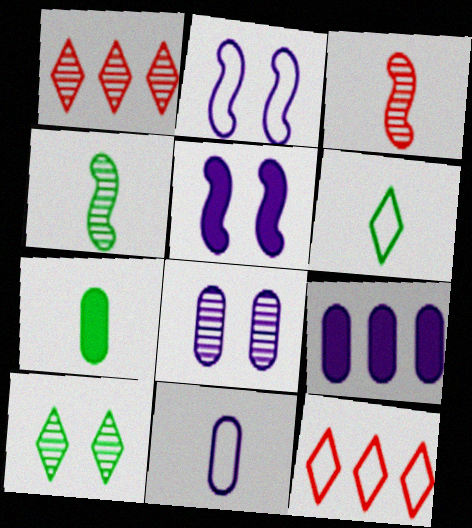[[1, 2, 7], 
[1, 4, 8], 
[4, 6, 7], 
[8, 9, 11]]